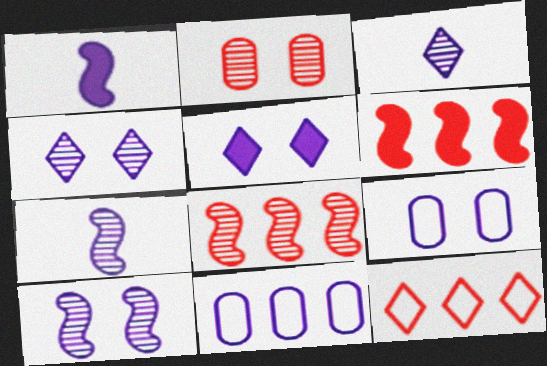[[1, 4, 11], 
[5, 7, 11], 
[5, 9, 10]]